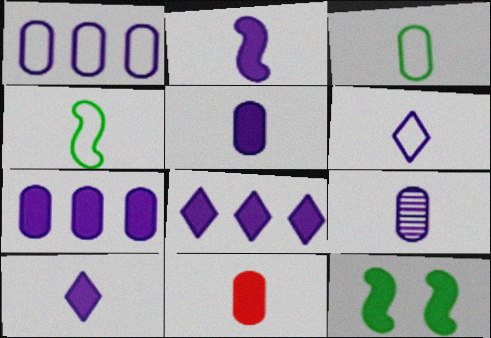[[2, 5, 10], 
[2, 6, 9], 
[3, 9, 11], 
[8, 11, 12]]